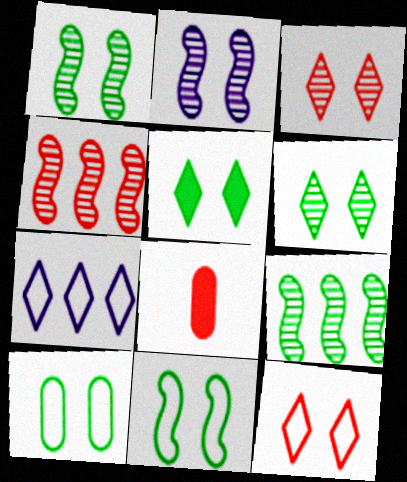[[1, 5, 10], 
[1, 7, 8], 
[4, 8, 12]]